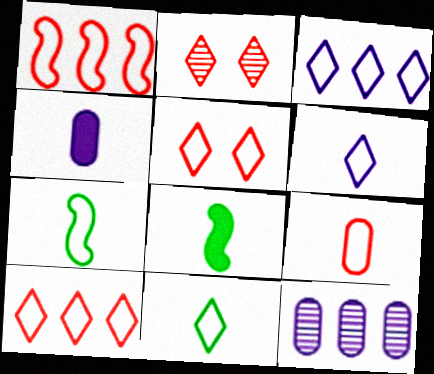[[1, 5, 9], 
[3, 5, 11], 
[5, 8, 12], 
[6, 7, 9]]